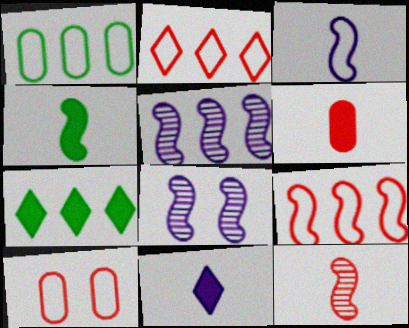[[3, 4, 12], 
[4, 6, 11], 
[4, 8, 9]]